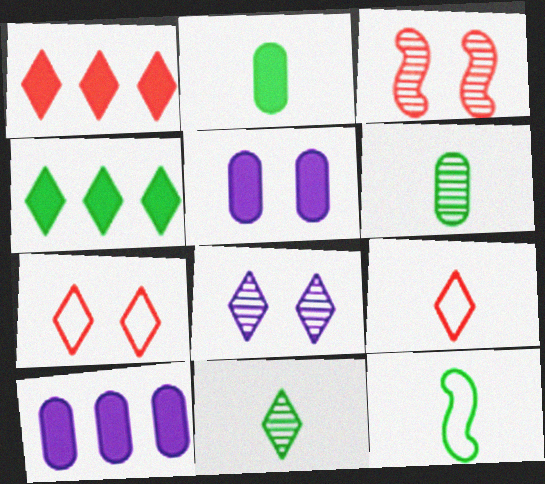[[2, 11, 12], 
[4, 8, 9]]